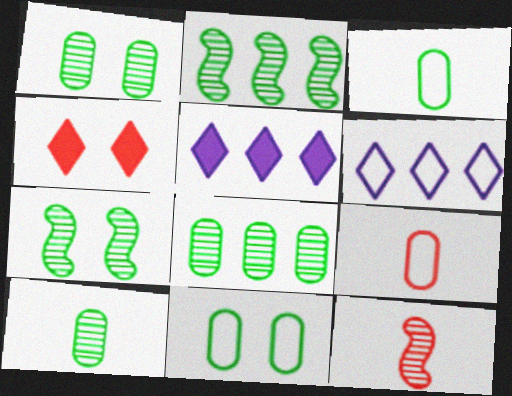[[1, 8, 10], 
[5, 7, 9], 
[5, 11, 12]]